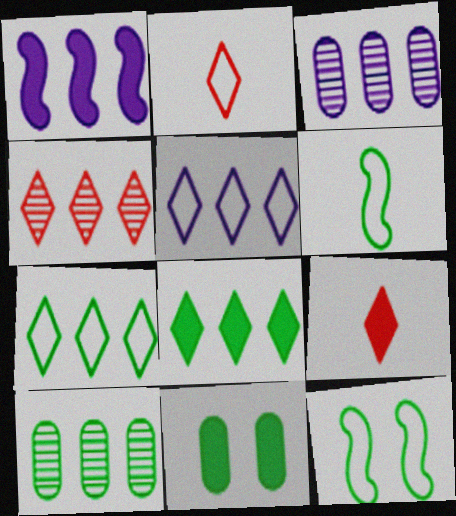[[1, 3, 5], 
[1, 9, 11], 
[3, 9, 12], 
[4, 5, 8]]